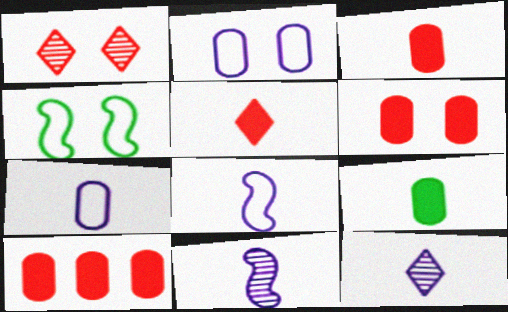[[3, 6, 10], 
[4, 10, 12]]